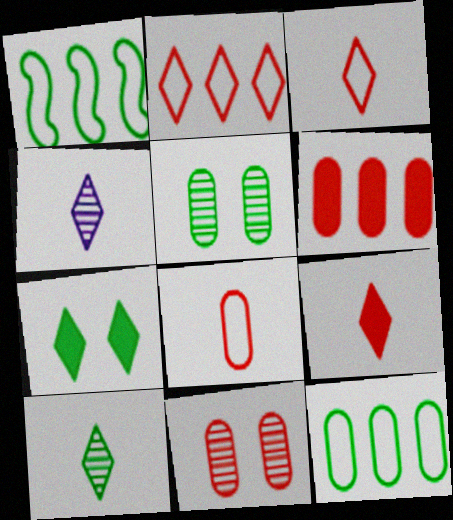[[2, 4, 7], 
[6, 8, 11]]